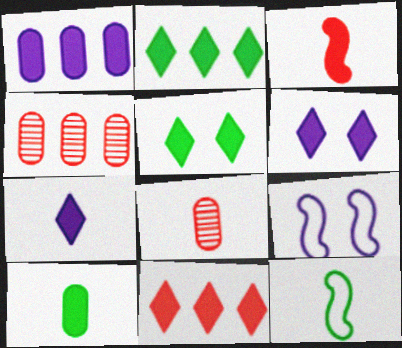[[1, 3, 5], 
[2, 8, 9], 
[3, 7, 10], 
[4, 6, 12], 
[5, 7, 11], 
[7, 8, 12]]